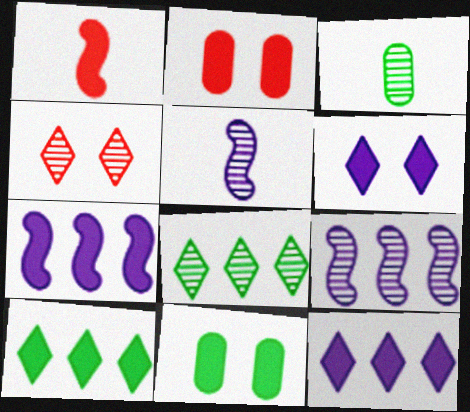[[1, 11, 12], 
[3, 4, 9]]